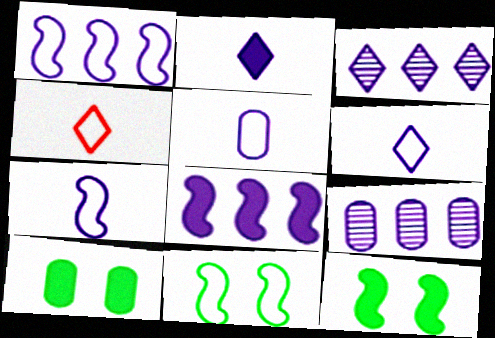[[4, 9, 12], 
[5, 6, 7]]